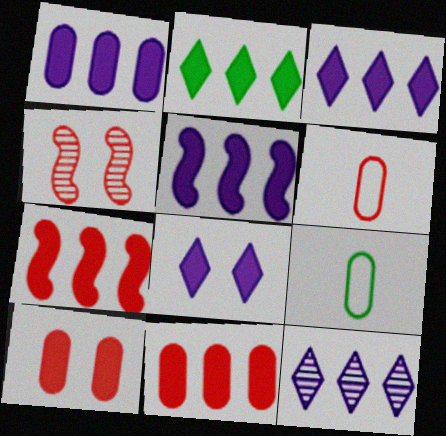[[1, 2, 7], 
[1, 3, 5], 
[2, 5, 11], 
[3, 4, 9]]